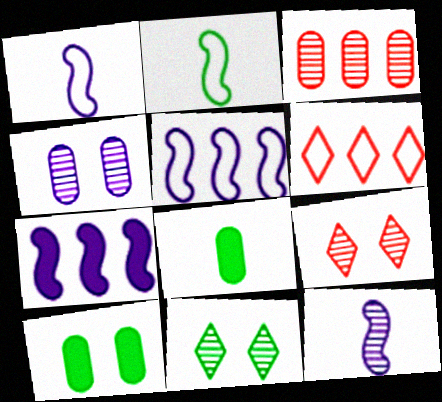[[3, 11, 12], 
[5, 8, 9], 
[6, 10, 12]]